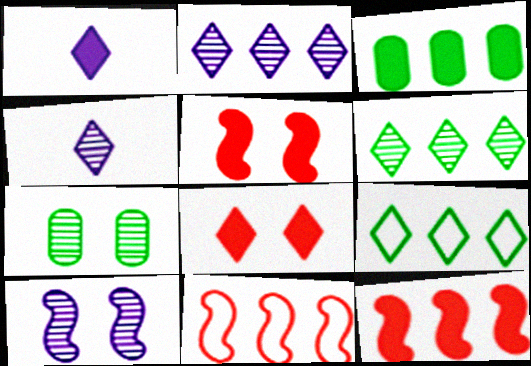[[1, 3, 5], 
[1, 7, 11], 
[2, 3, 11], 
[4, 8, 9]]